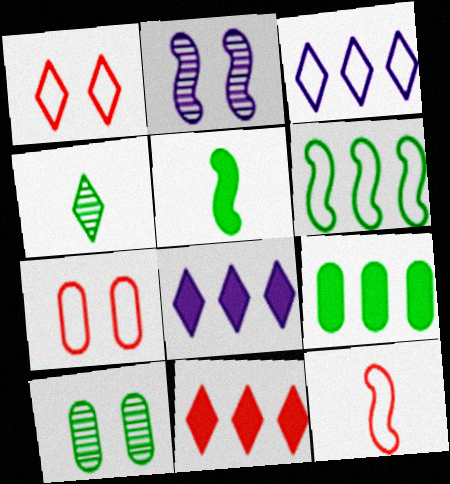[[1, 4, 8], 
[8, 10, 12]]